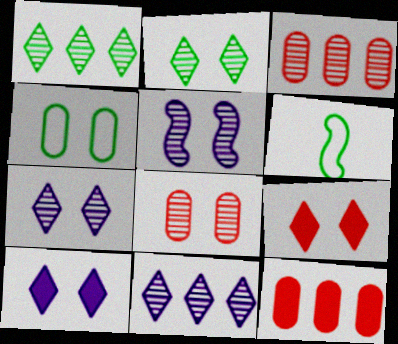[[2, 5, 8], 
[3, 6, 10], 
[4, 5, 9], 
[6, 7, 12]]